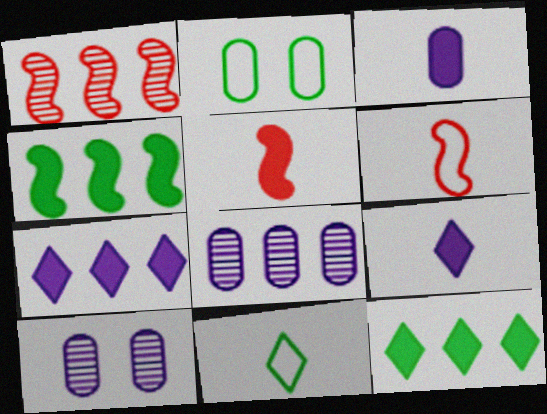[[1, 2, 9], 
[6, 10, 12]]